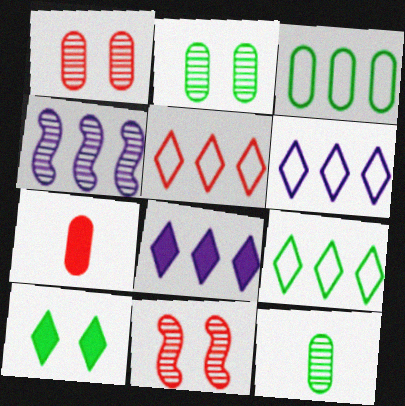[[5, 6, 9], 
[5, 7, 11]]